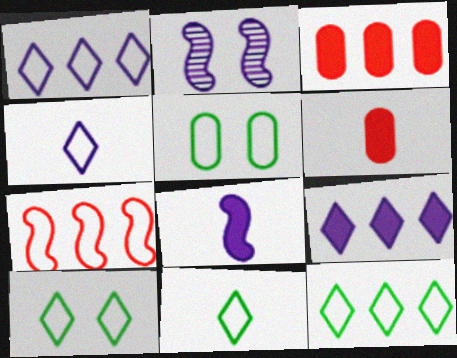[[2, 3, 11], 
[2, 6, 12], 
[4, 5, 7], 
[10, 11, 12]]